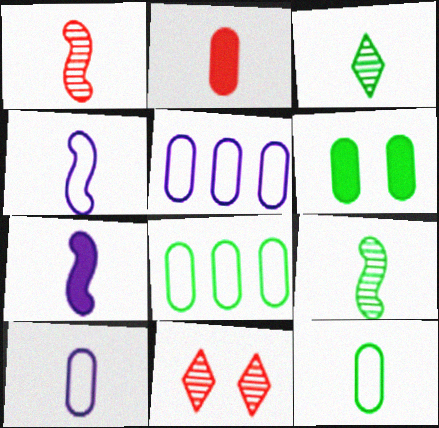[[2, 3, 4], 
[7, 8, 11]]